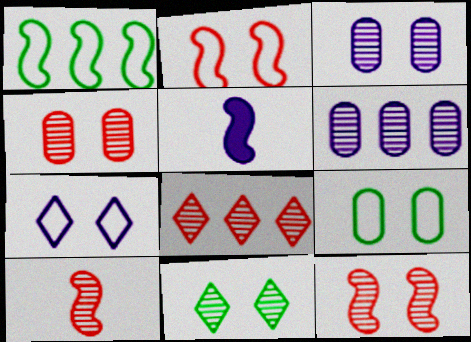[[1, 5, 12], 
[2, 7, 9], 
[3, 11, 12], 
[4, 8, 10], 
[5, 6, 7], 
[5, 8, 9], 
[6, 10, 11]]